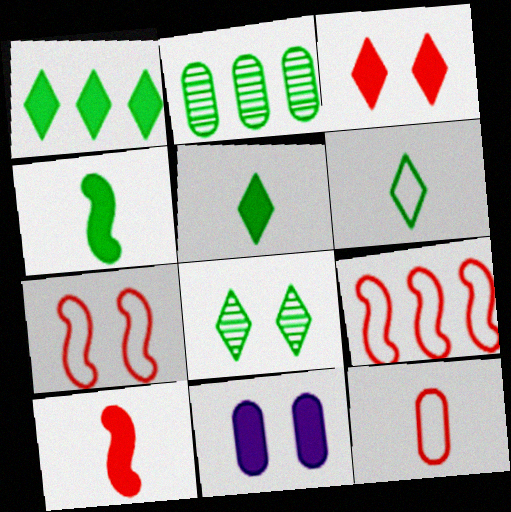[[1, 6, 8], 
[1, 10, 11], 
[2, 11, 12], 
[7, 8, 11]]